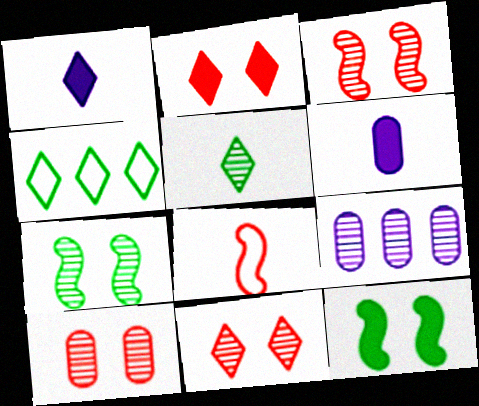[[1, 4, 11], 
[3, 4, 6], 
[3, 5, 9], 
[3, 10, 11], 
[5, 6, 8]]